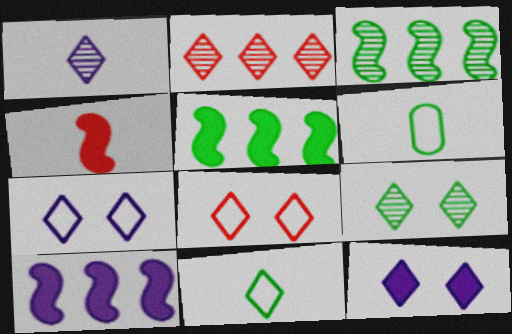[[1, 2, 9], 
[1, 4, 6], 
[2, 11, 12], 
[5, 6, 9], 
[8, 9, 12]]